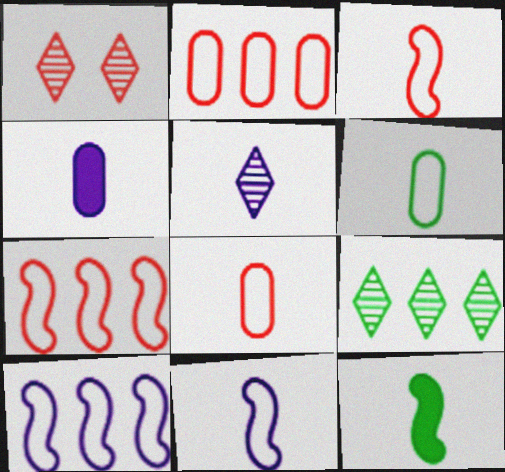[[1, 5, 9], 
[4, 5, 11], 
[5, 8, 12]]